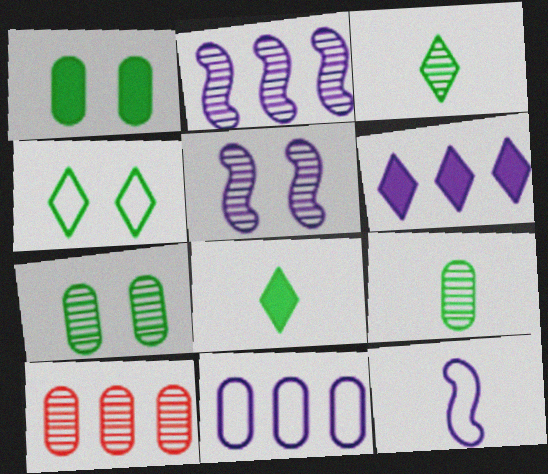[[2, 6, 11], 
[3, 5, 10]]